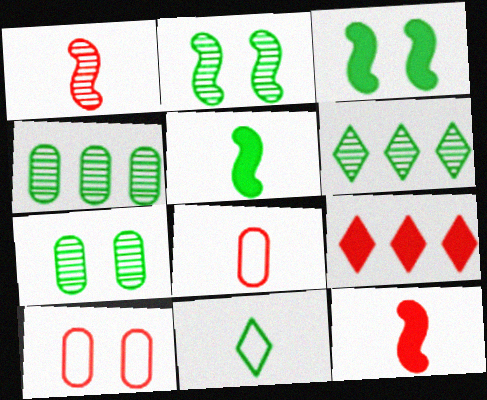[[1, 9, 10], 
[3, 4, 11]]